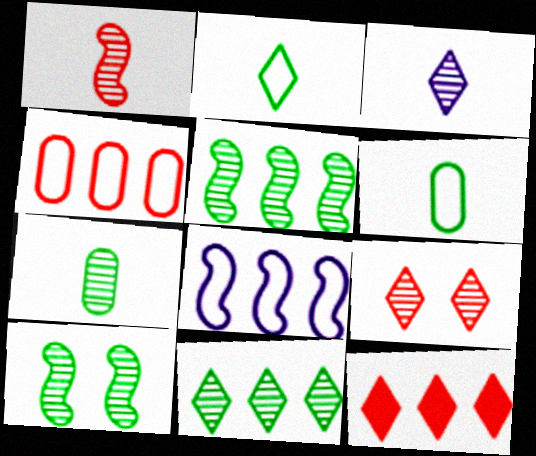[[1, 3, 7], 
[3, 9, 11], 
[7, 10, 11]]